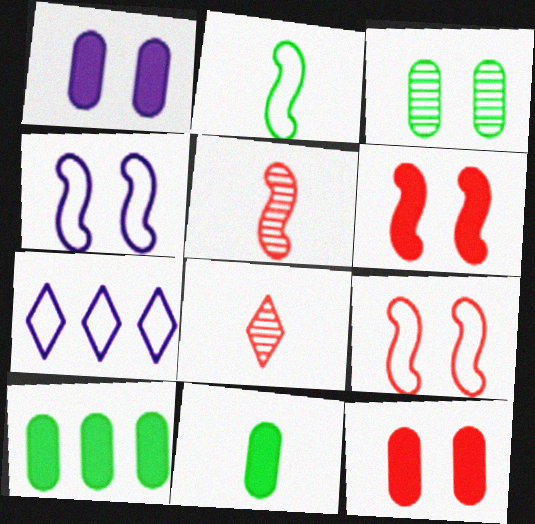[[4, 8, 10]]